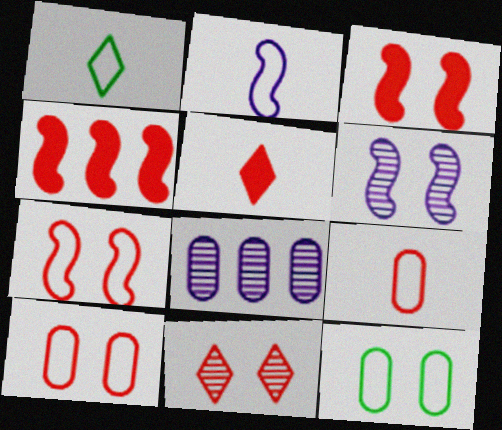[[1, 2, 9], 
[1, 3, 8], 
[3, 10, 11], 
[4, 9, 11]]